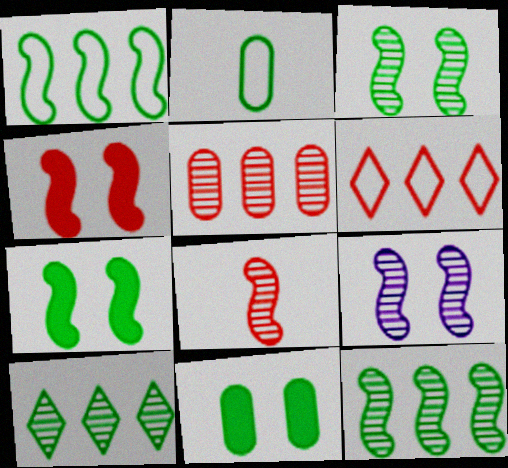[[2, 7, 10], 
[8, 9, 12]]